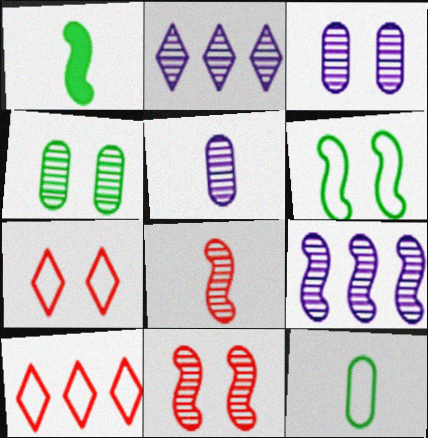[[1, 3, 10], 
[2, 4, 8]]